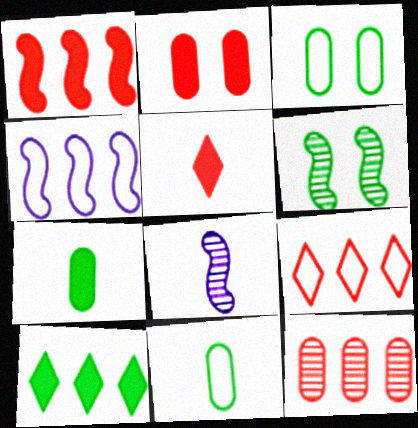[[1, 2, 5], 
[1, 9, 12], 
[4, 10, 12], 
[5, 8, 11], 
[6, 10, 11]]